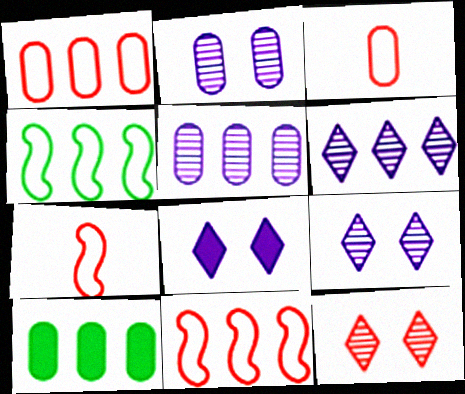[[1, 5, 10], 
[2, 3, 10], 
[6, 10, 11], 
[7, 9, 10]]